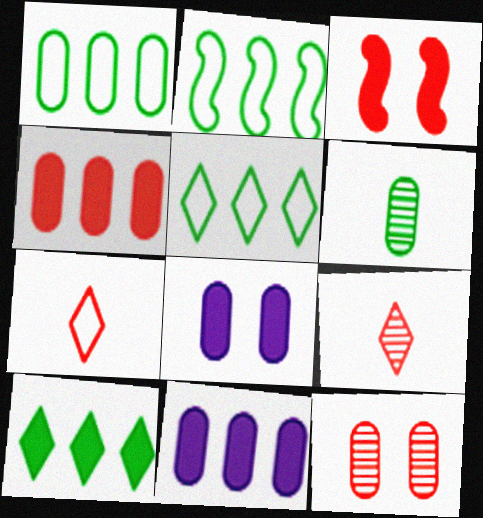[[1, 2, 5], 
[2, 8, 9]]